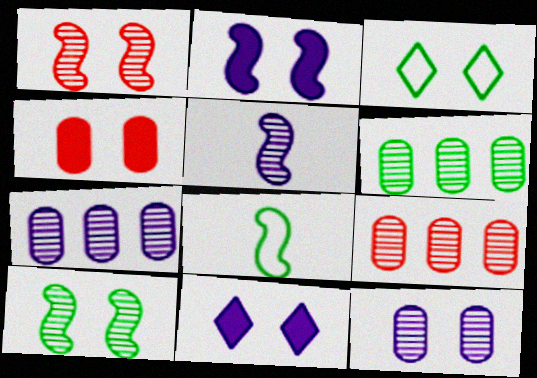[[6, 7, 9], 
[8, 9, 11]]